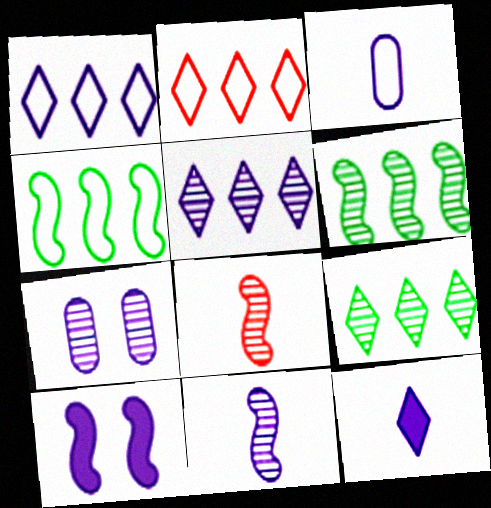[[3, 5, 10], 
[3, 11, 12], 
[4, 8, 10], 
[5, 7, 11], 
[7, 8, 9]]